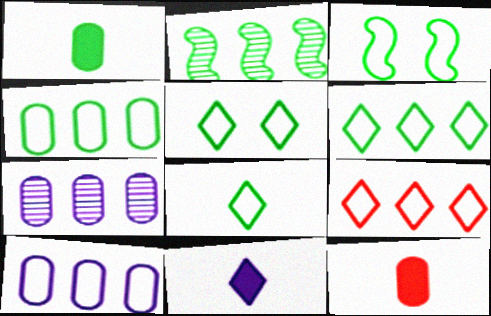[[1, 2, 5], 
[3, 4, 8], 
[5, 6, 8]]